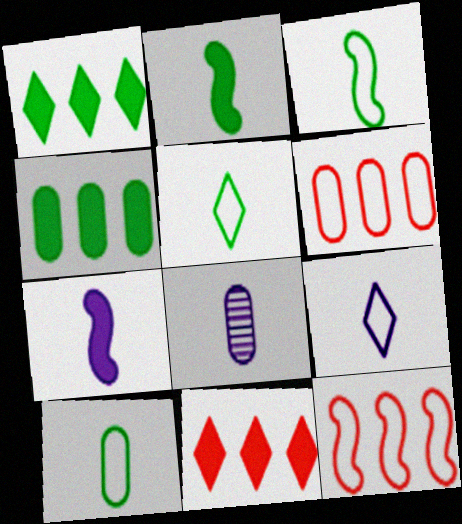[[3, 5, 10], 
[7, 8, 9]]